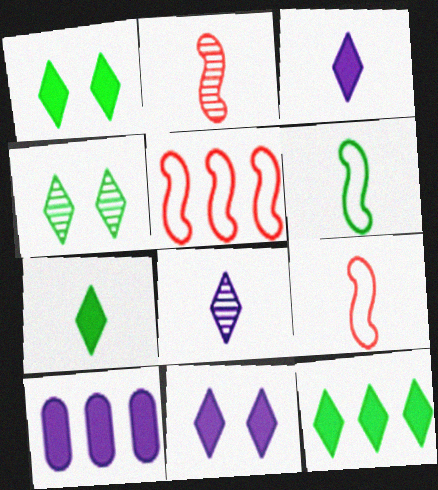[[1, 7, 12], 
[4, 9, 10]]